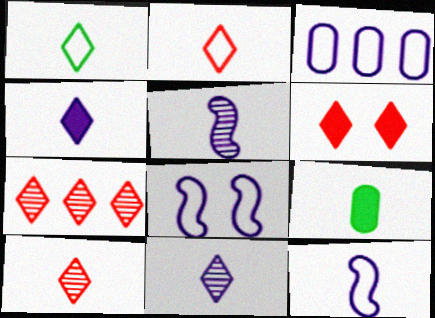[[1, 4, 10], 
[2, 5, 9], 
[2, 6, 7], 
[7, 8, 9], 
[9, 10, 12]]